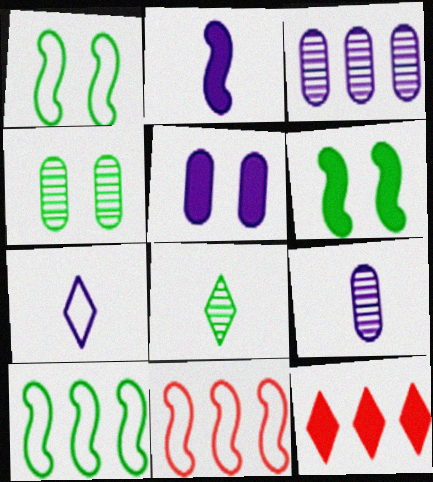[[1, 9, 12], 
[2, 7, 9], 
[3, 10, 12], 
[5, 8, 11]]